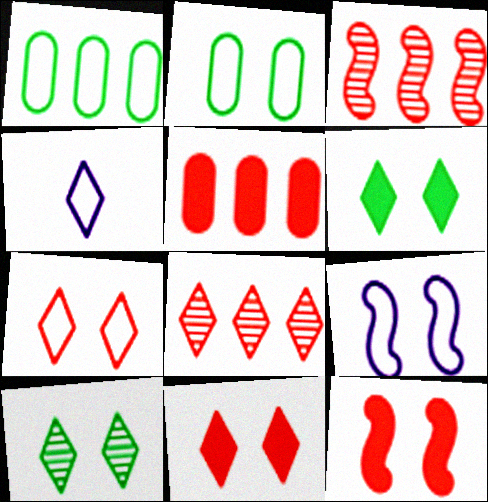[[2, 7, 9], 
[4, 6, 8]]